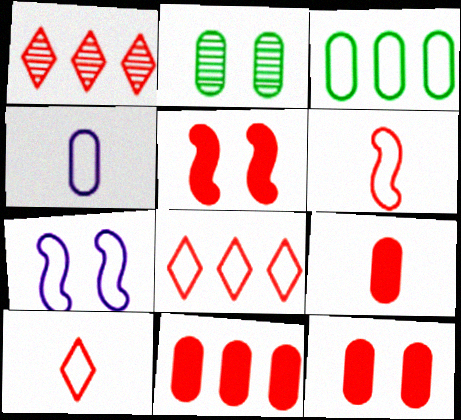[[1, 6, 12], 
[2, 4, 11], 
[3, 7, 10], 
[9, 11, 12]]